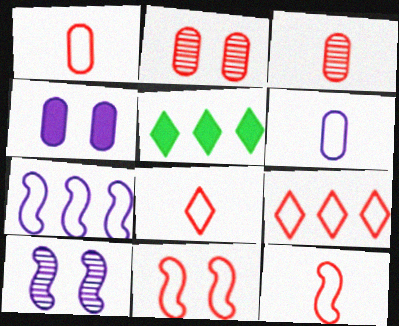[[1, 5, 10], 
[1, 8, 12], 
[1, 9, 11]]